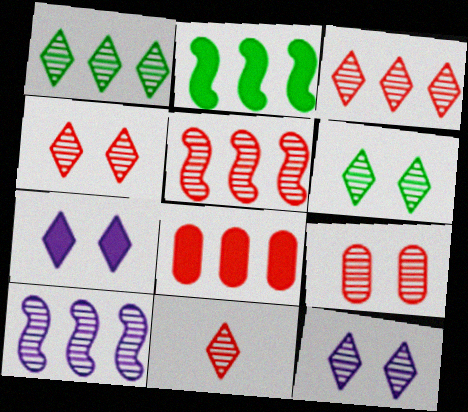[[1, 11, 12], 
[3, 4, 11], 
[4, 6, 12], 
[5, 9, 11]]